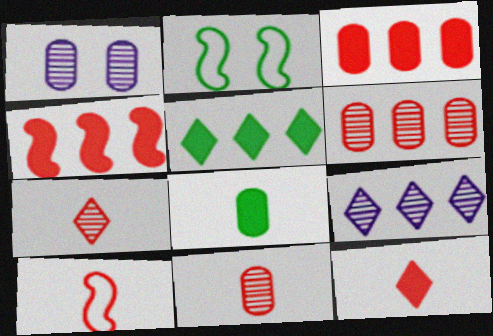[[1, 5, 10], 
[10, 11, 12]]